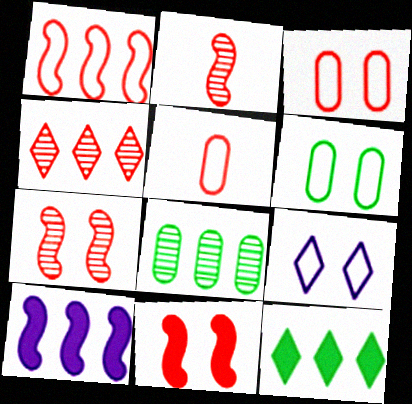[[1, 2, 11], 
[4, 5, 11]]